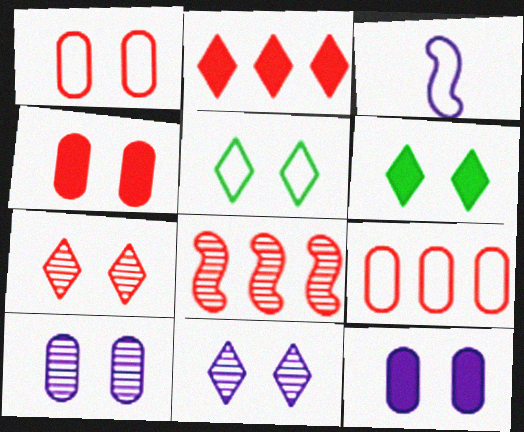[[2, 8, 9], 
[3, 5, 9]]